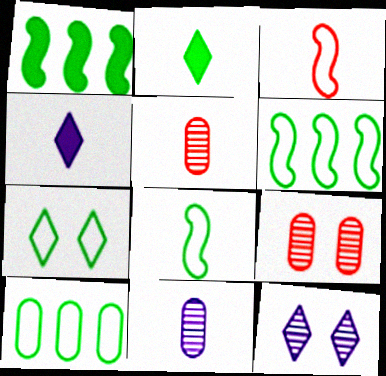[[2, 3, 11], 
[4, 5, 8], 
[4, 6, 9], 
[7, 8, 10]]